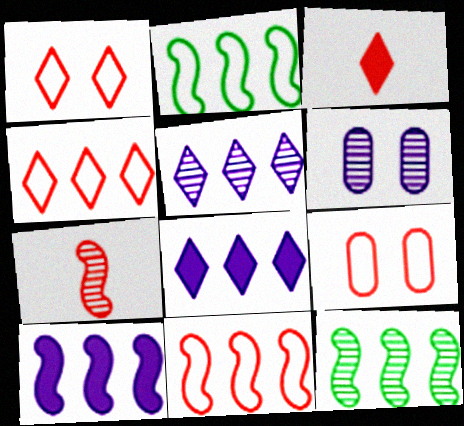[[2, 3, 6], 
[10, 11, 12]]